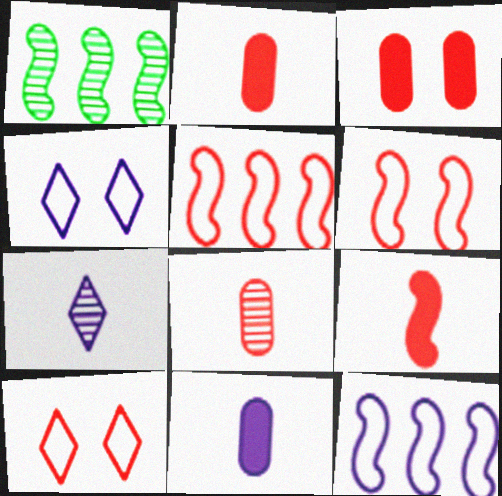[[1, 2, 4], 
[1, 10, 11]]